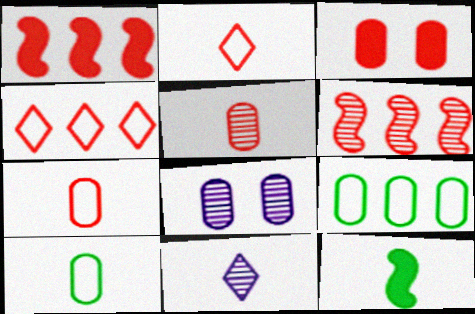[[2, 3, 6], 
[4, 8, 12], 
[7, 11, 12]]